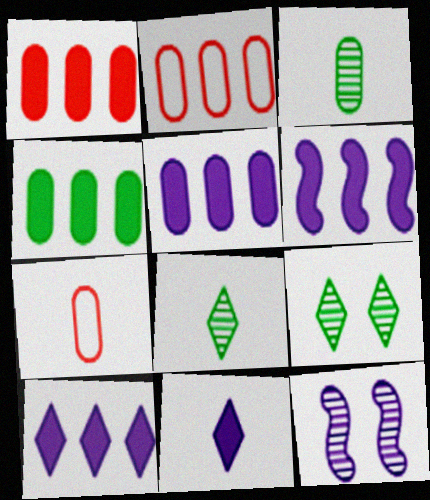[[1, 4, 5], 
[5, 6, 10], 
[6, 7, 9]]